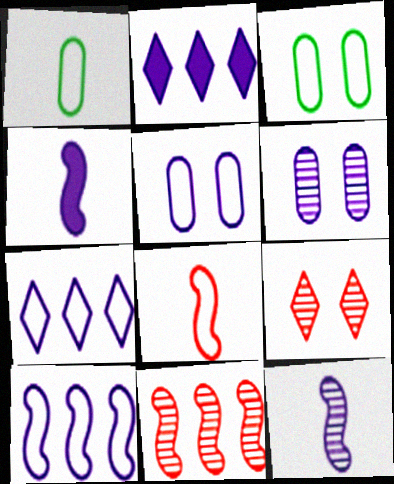[[2, 5, 12], 
[3, 7, 8], 
[4, 6, 7]]